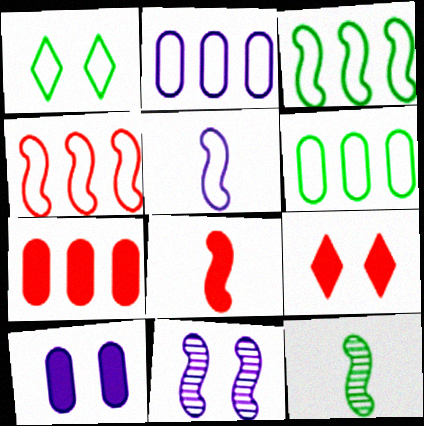[[2, 9, 12], 
[3, 8, 11], 
[5, 8, 12], 
[7, 8, 9]]